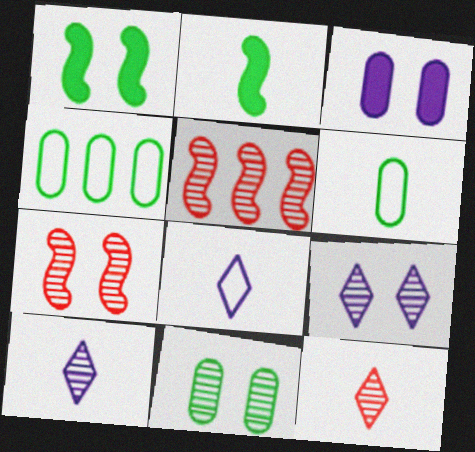[[5, 10, 11], 
[7, 9, 11]]